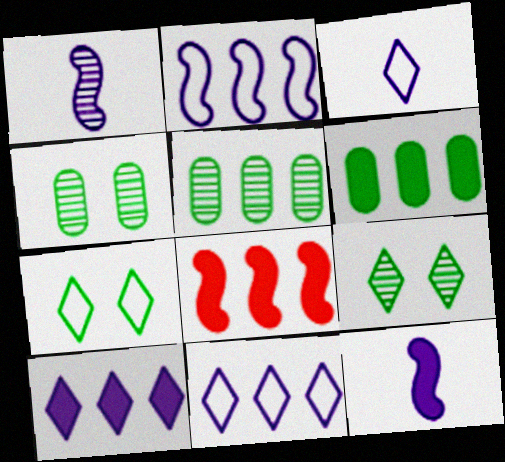[[3, 4, 8], 
[5, 8, 11], 
[6, 8, 10]]